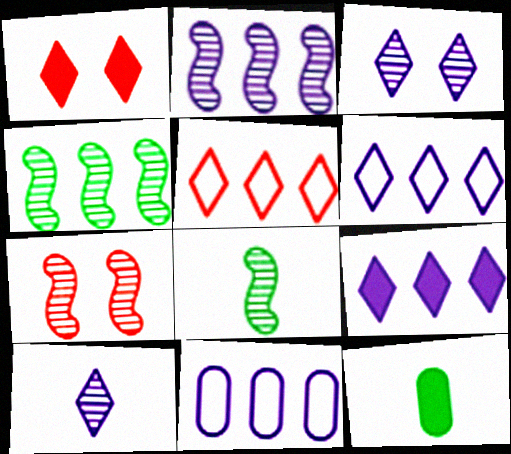[[1, 8, 11], 
[2, 7, 8], 
[2, 9, 11], 
[6, 7, 12]]